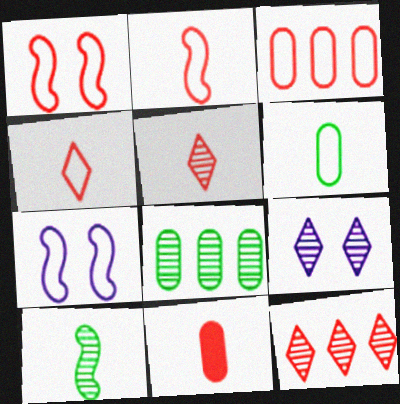[[1, 3, 4], 
[1, 11, 12], 
[2, 5, 11]]